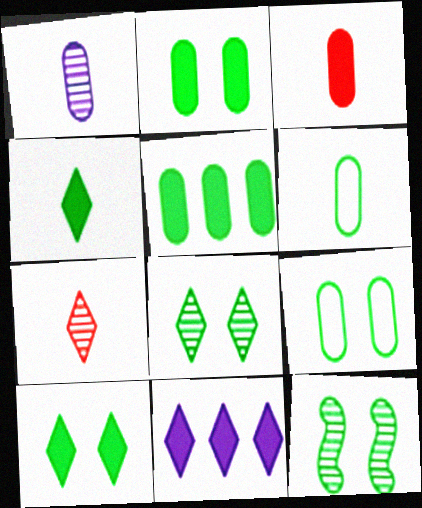[[1, 3, 6], 
[9, 10, 12]]